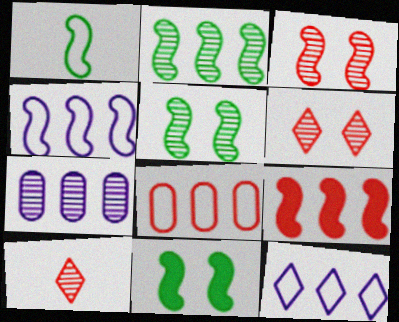[[1, 2, 11], 
[2, 4, 9], 
[5, 7, 10]]